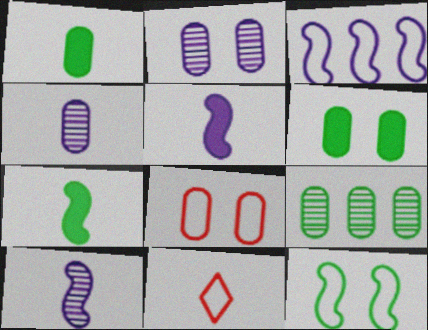[[1, 10, 11], 
[2, 6, 8], 
[4, 7, 11]]